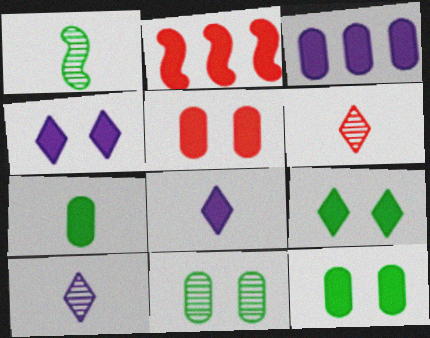[[2, 4, 7], 
[2, 8, 12], 
[3, 5, 7]]